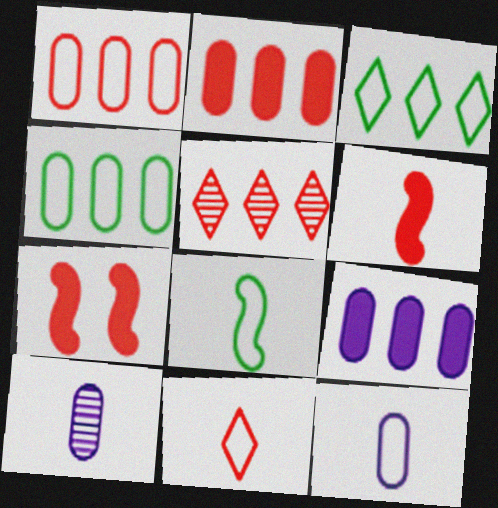[[3, 7, 10], 
[8, 11, 12]]